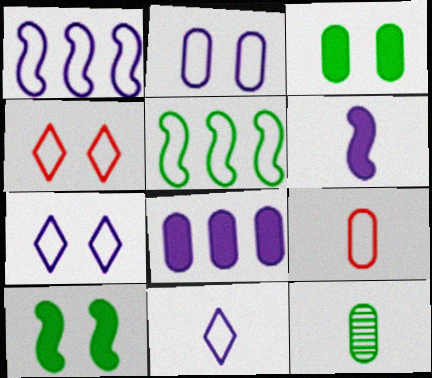[[1, 2, 11], 
[5, 7, 9]]